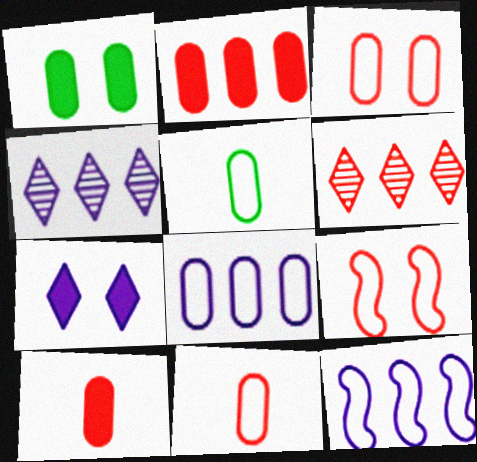[[3, 5, 8], 
[6, 9, 10]]